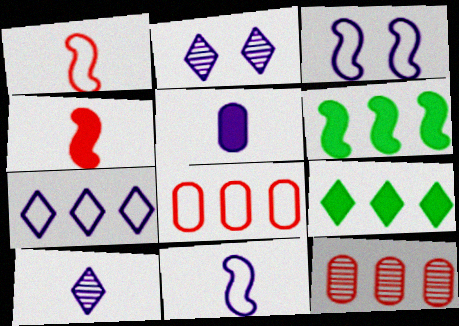[[5, 10, 11], 
[6, 7, 12]]